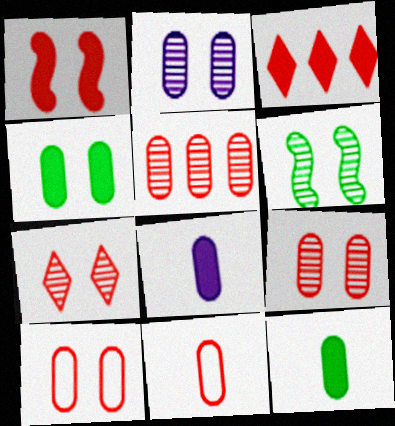[[1, 7, 10], 
[2, 4, 10], 
[2, 6, 7]]